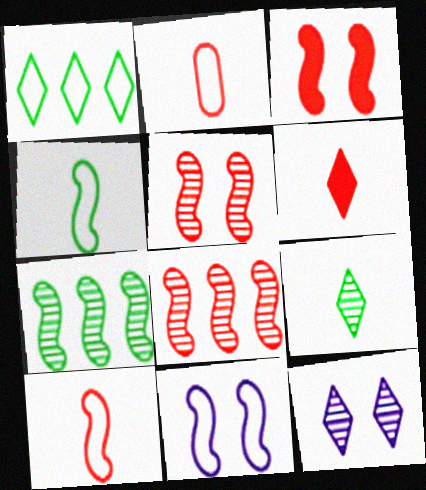[[1, 2, 11], 
[1, 6, 12], 
[3, 8, 10]]